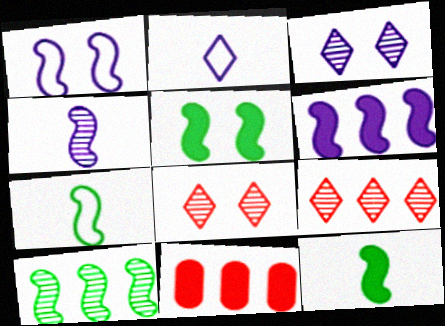[[1, 4, 6], 
[3, 7, 11], 
[5, 7, 10]]